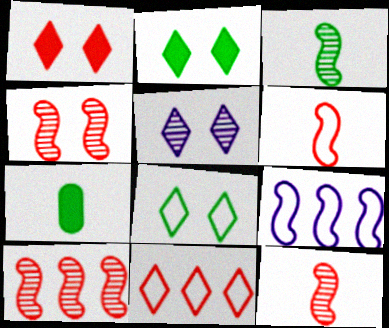[[1, 5, 8], 
[4, 10, 12]]